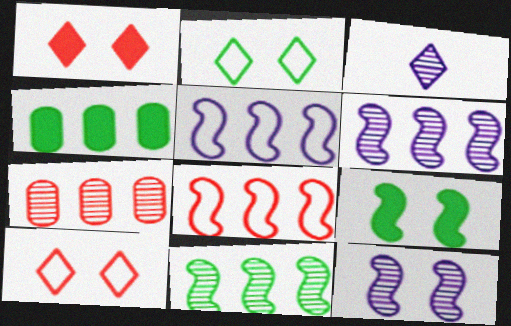[]